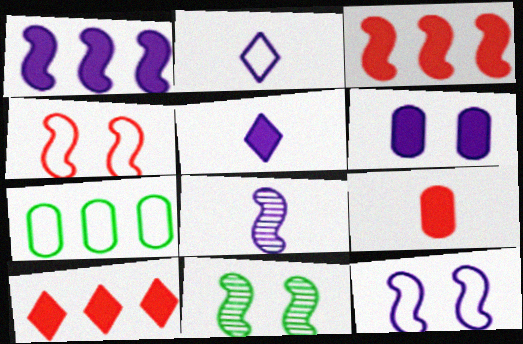[[1, 5, 6], 
[1, 8, 12], 
[2, 4, 7]]